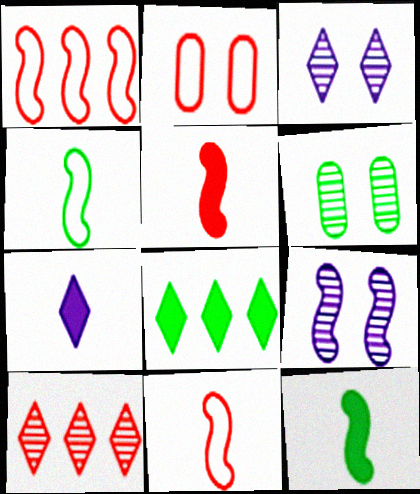[[1, 6, 7], 
[1, 9, 12], 
[2, 5, 10], 
[4, 6, 8]]